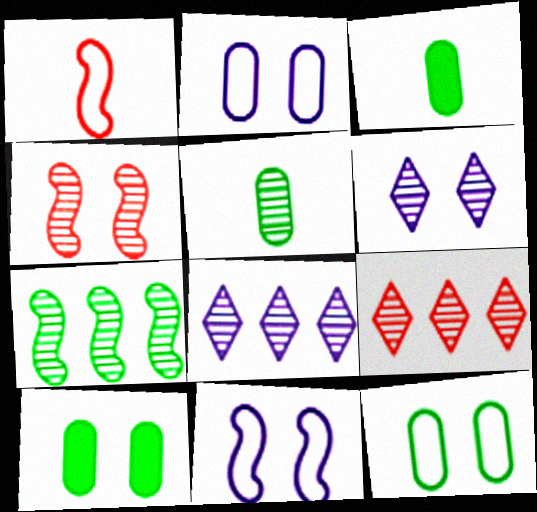[[1, 8, 10], 
[3, 9, 11], 
[4, 5, 8]]